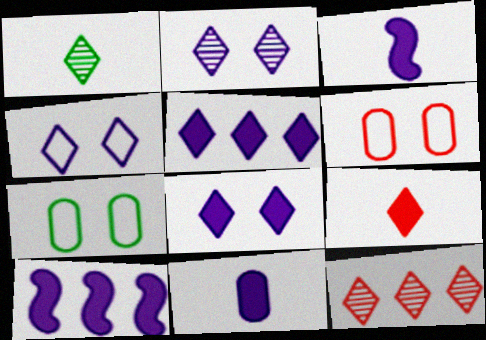[[1, 2, 12], 
[1, 6, 10], 
[2, 4, 8], 
[3, 7, 12], 
[8, 10, 11]]